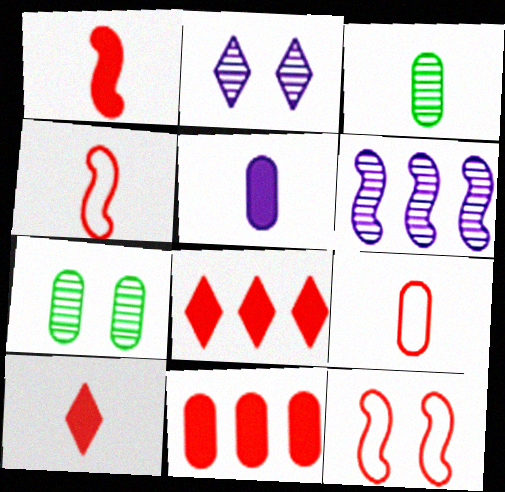[[3, 5, 9]]